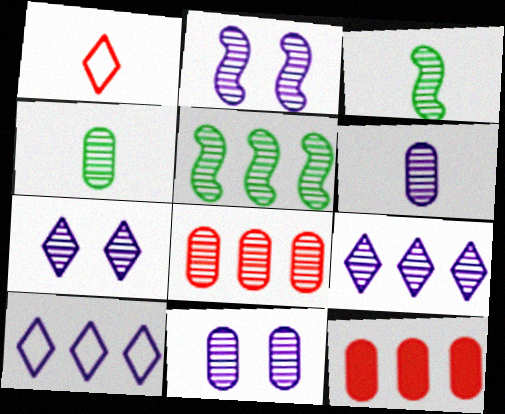[[2, 6, 9], 
[2, 7, 11], 
[3, 7, 8], 
[4, 8, 11], 
[5, 8, 9], 
[5, 10, 12]]